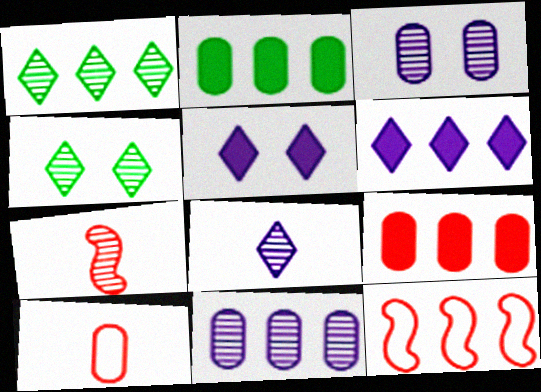[[1, 3, 7], 
[2, 3, 10], 
[4, 7, 11]]